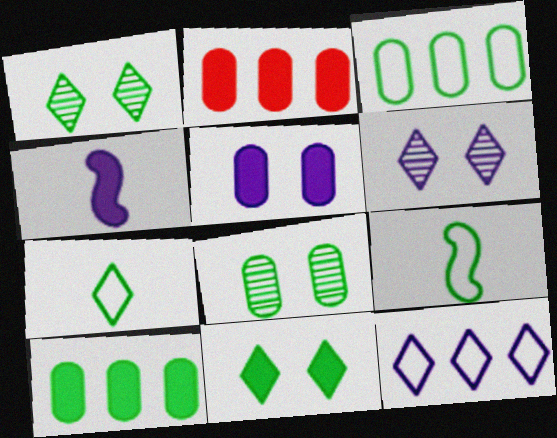[[1, 9, 10], 
[2, 4, 11], 
[2, 6, 9]]